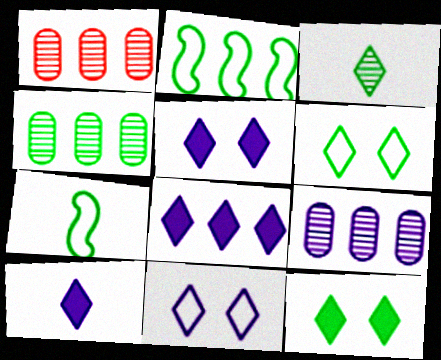[[1, 2, 8], 
[1, 4, 9], 
[1, 5, 7], 
[4, 7, 12], 
[5, 8, 10]]